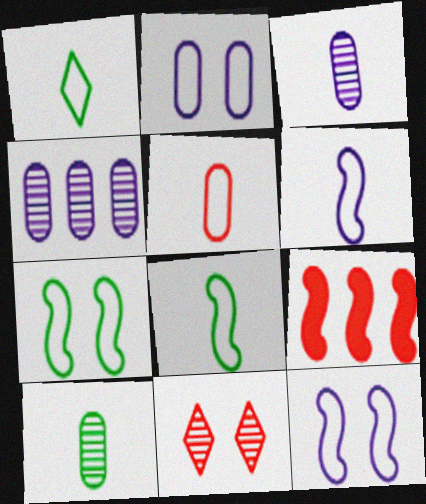[[1, 5, 6], 
[5, 9, 11]]